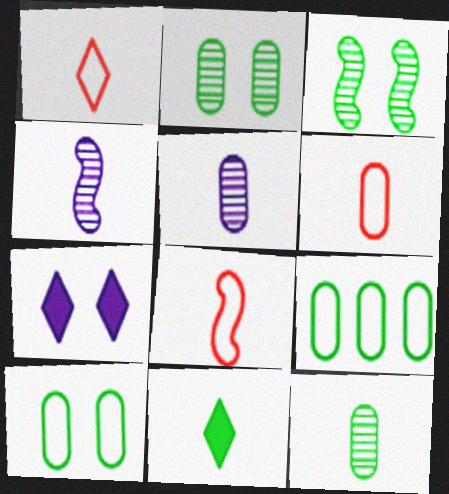[[1, 6, 8], 
[3, 9, 11], 
[4, 6, 11], 
[5, 8, 11]]